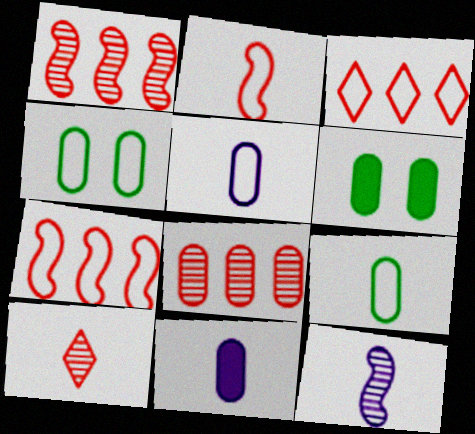[[3, 6, 12], 
[4, 8, 11], 
[5, 6, 8]]